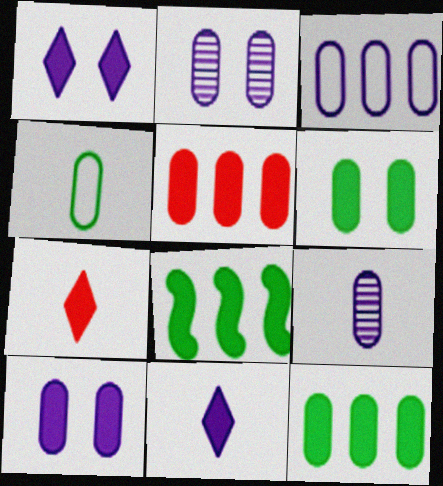[[2, 4, 5], 
[3, 9, 10], 
[7, 8, 10]]